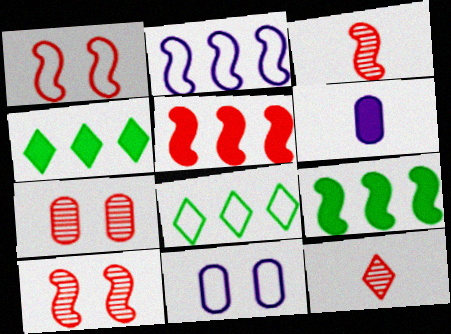[[1, 3, 5], 
[3, 4, 11], 
[6, 8, 10], 
[9, 11, 12]]